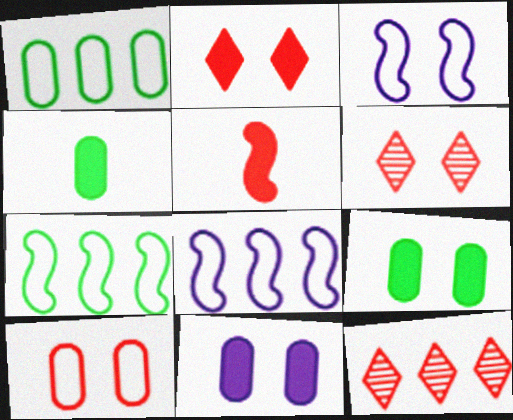[[3, 4, 12], 
[3, 6, 9], 
[4, 6, 8], 
[5, 10, 12]]